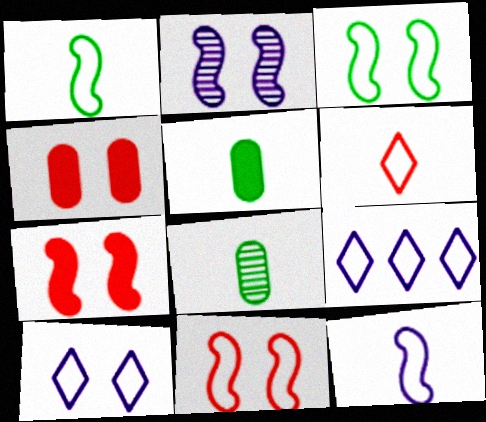[[2, 3, 7], 
[7, 8, 9]]